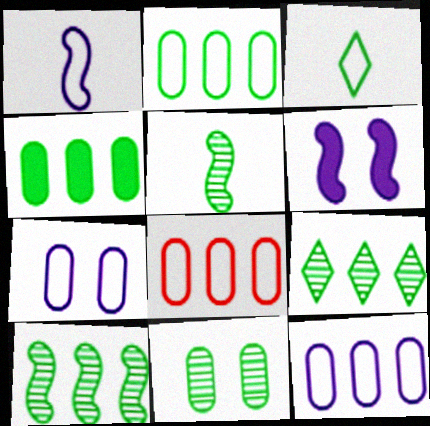[[2, 8, 12], 
[5, 9, 11]]